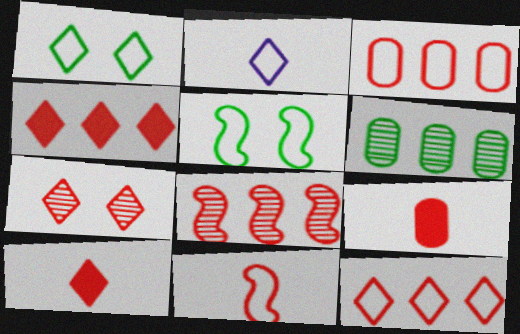[[1, 2, 12], 
[2, 3, 5], 
[3, 4, 8], 
[7, 10, 12]]